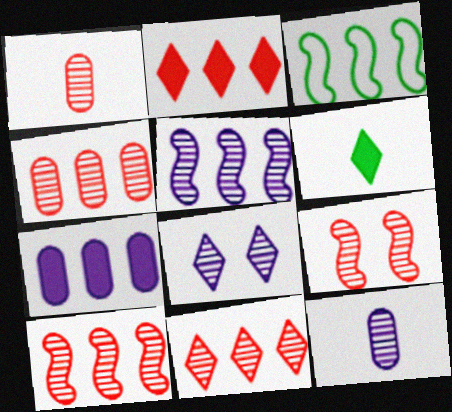[[1, 9, 11], 
[3, 7, 11], 
[4, 10, 11], 
[5, 8, 12]]